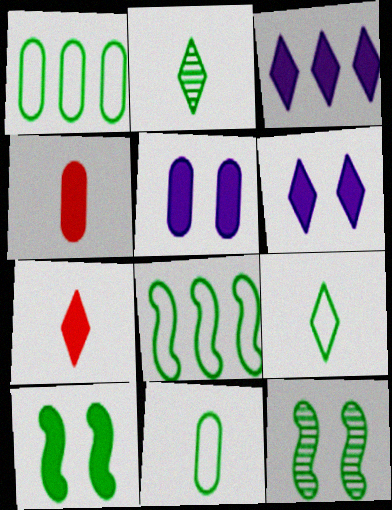[[1, 2, 10], 
[3, 4, 10]]